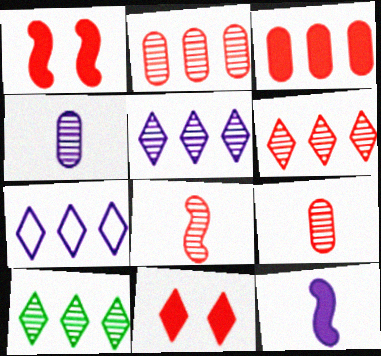[[5, 6, 10]]